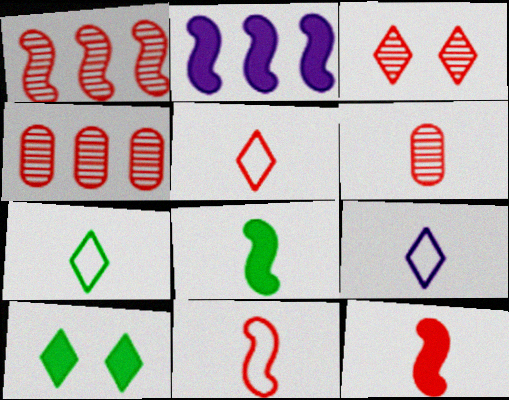[[1, 3, 6], 
[5, 6, 12], 
[5, 7, 9], 
[6, 8, 9]]